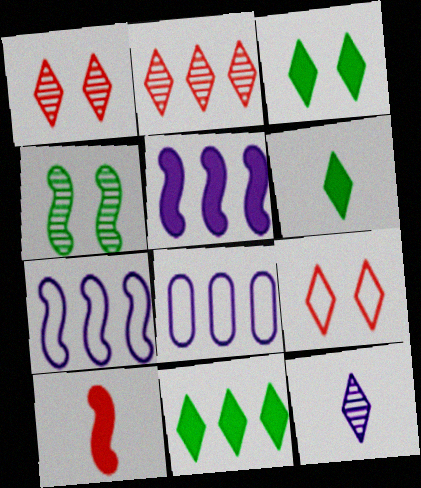[[3, 6, 11], 
[4, 7, 10], 
[9, 11, 12]]